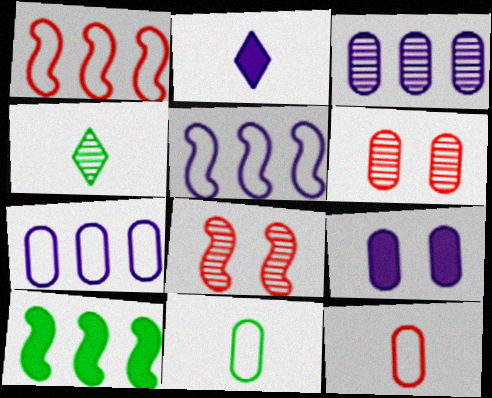[[1, 4, 9], 
[3, 4, 8]]